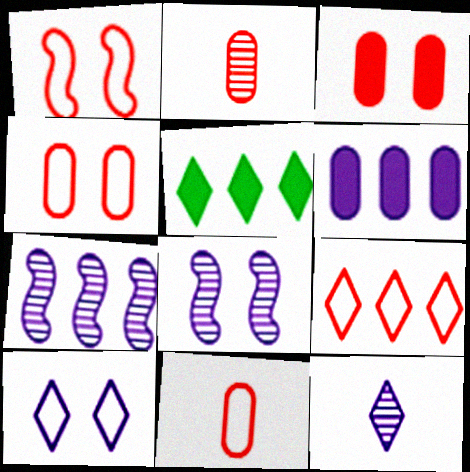[[1, 9, 11], 
[5, 8, 11]]